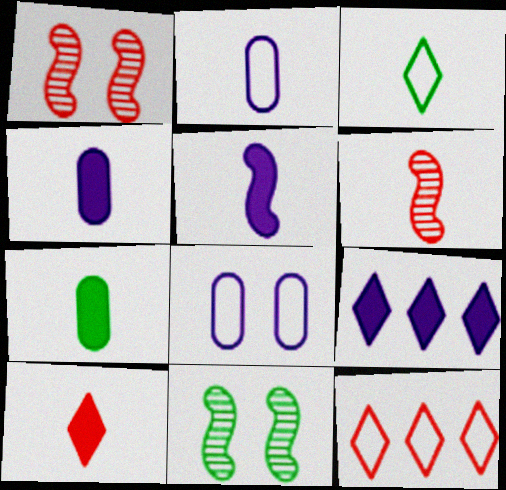[[3, 4, 6], 
[4, 11, 12], 
[5, 7, 10]]